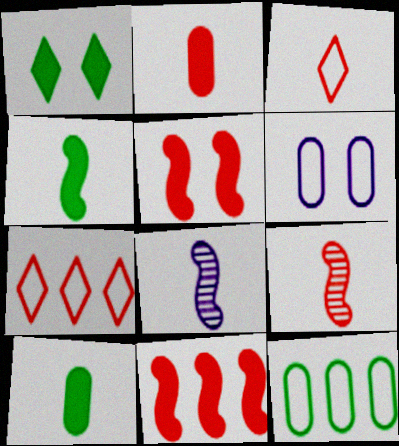[[2, 3, 9], 
[3, 8, 10]]